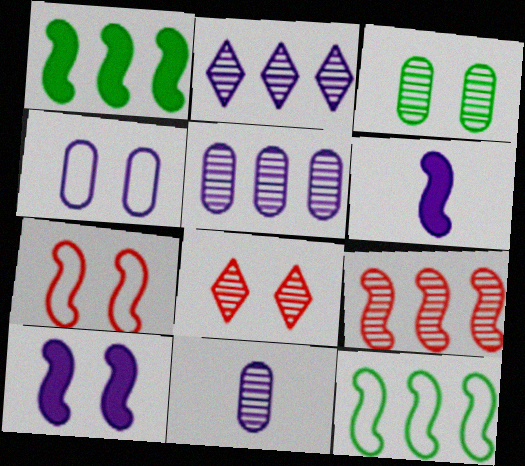[[2, 4, 6]]